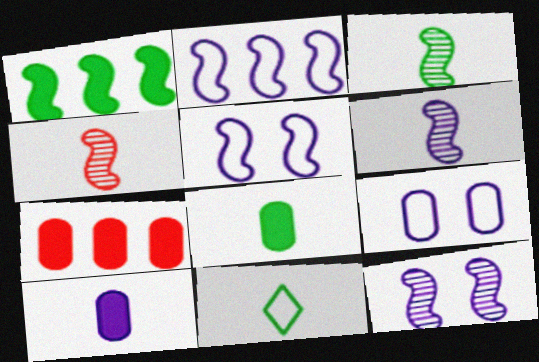[[1, 4, 5], 
[3, 4, 6], 
[3, 8, 11], 
[4, 10, 11], 
[7, 11, 12]]